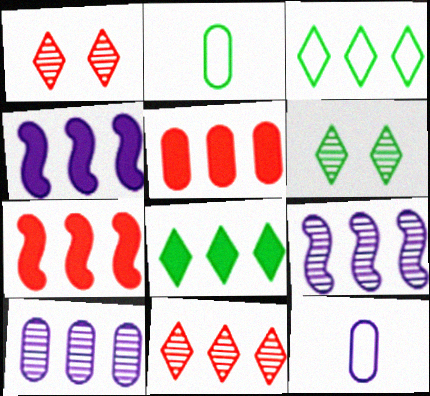[[1, 2, 4], 
[3, 5, 9], 
[3, 7, 10], 
[4, 5, 8], 
[6, 7, 12]]